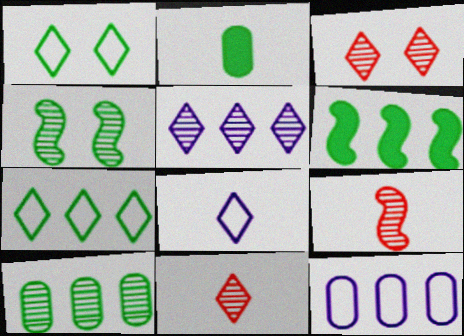[[2, 4, 7], 
[2, 8, 9], 
[6, 7, 10]]